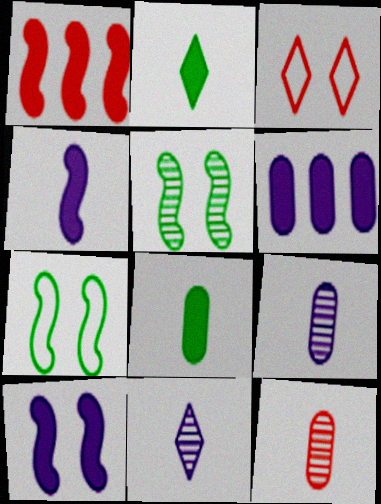[[1, 3, 12]]